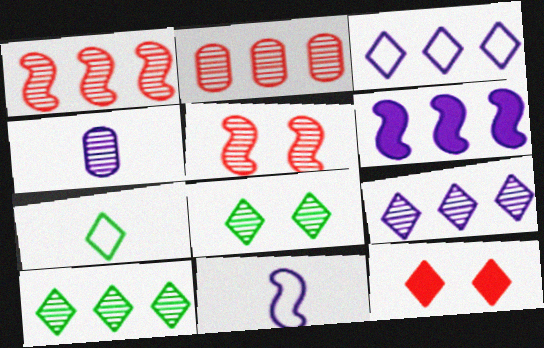[[1, 4, 8], 
[4, 5, 10], 
[7, 9, 12]]